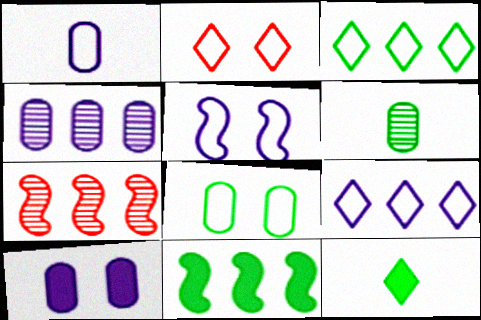[[1, 4, 10], 
[1, 5, 9], 
[2, 5, 8]]